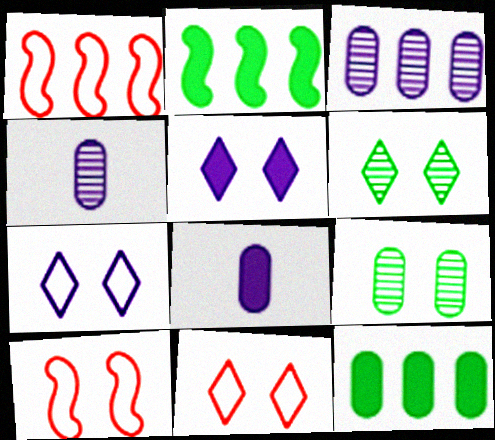[[1, 6, 8], 
[2, 4, 11], 
[5, 6, 11], 
[5, 9, 10]]